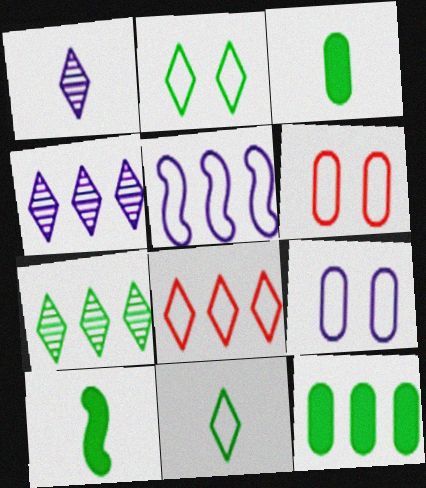[[4, 6, 10], 
[5, 6, 11]]